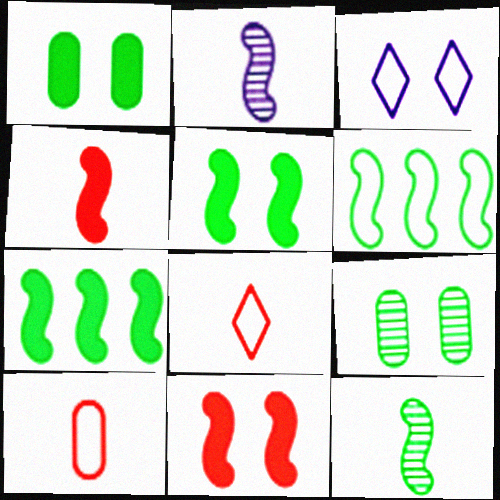[[2, 6, 11], 
[3, 6, 10], 
[3, 9, 11], 
[5, 6, 12]]